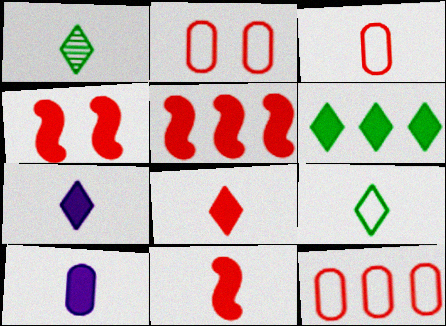[[2, 3, 12], 
[4, 5, 11], 
[4, 6, 10]]